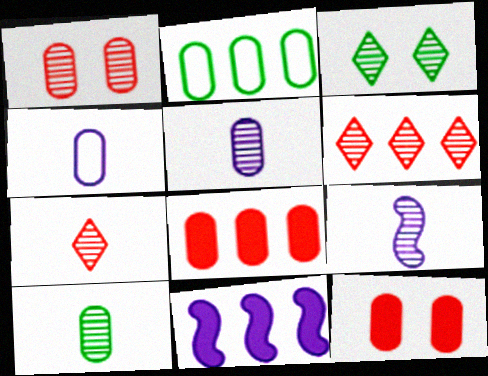[[2, 5, 12], 
[2, 6, 11], 
[7, 9, 10]]